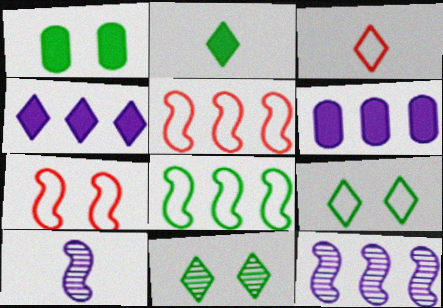[[1, 3, 12], 
[3, 4, 11]]